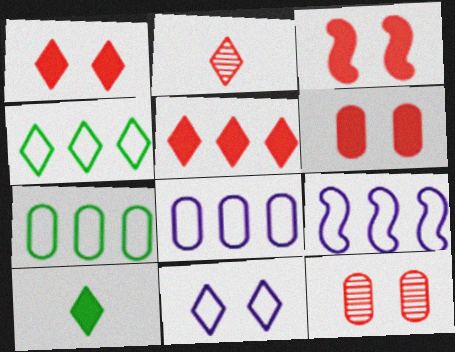[[1, 3, 6], 
[9, 10, 12]]